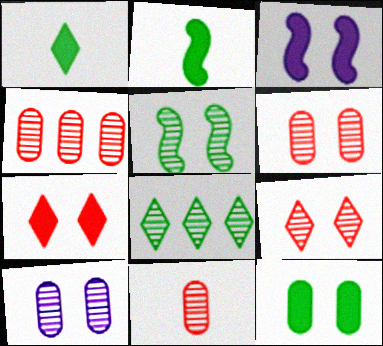[[3, 7, 12], 
[4, 6, 11], 
[5, 9, 10]]